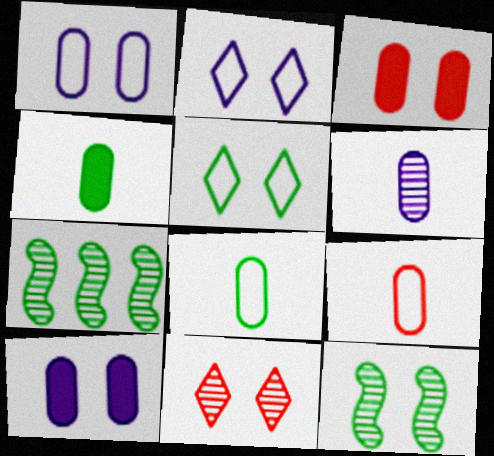[[2, 3, 12], 
[4, 5, 7], 
[4, 6, 9], 
[6, 7, 11]]